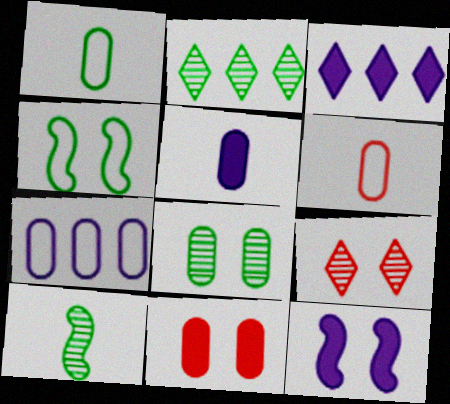[[2, 6, 12], 
[2, 8, 10], 
[3, 5, 12]]